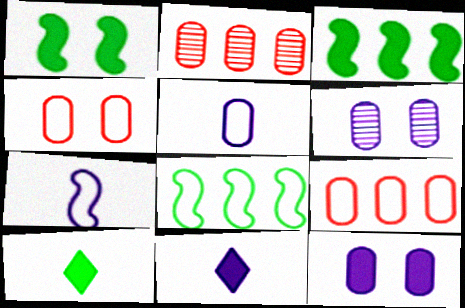[]